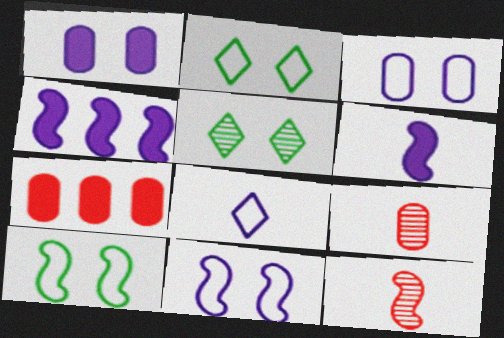[[2, 4, 9], 
[4, 10, 12]]